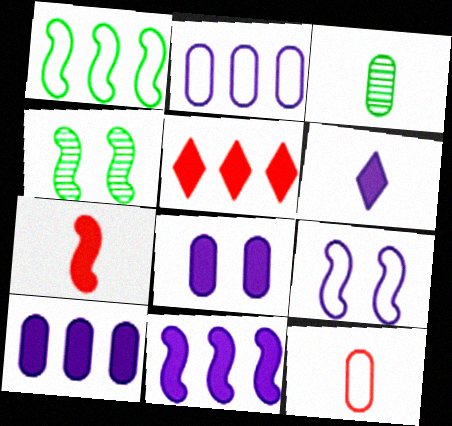[[3, 5, 9], 
[6, 8, 11]]